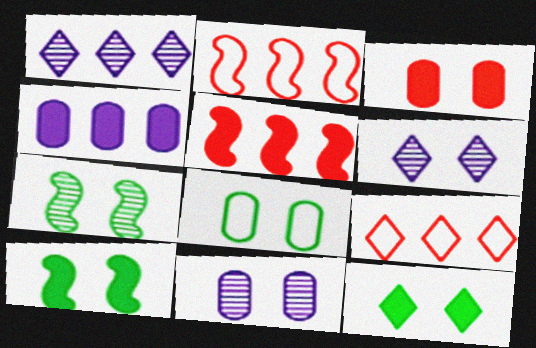[[3, 8, 11], 
[7, 8, 12]]